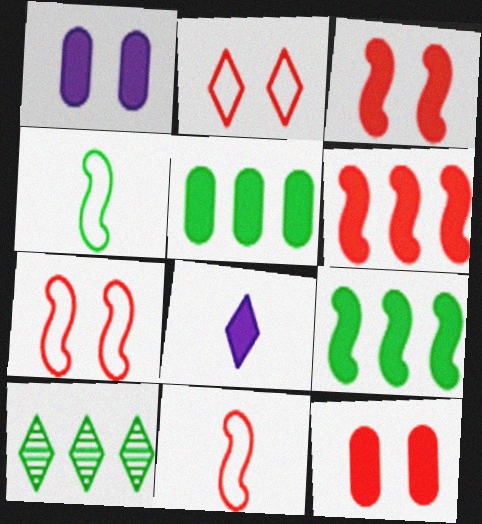[[1, 10, 11], 
[2, 8, 10], 
[3, 5, 8], 
[8, 9, 12]]